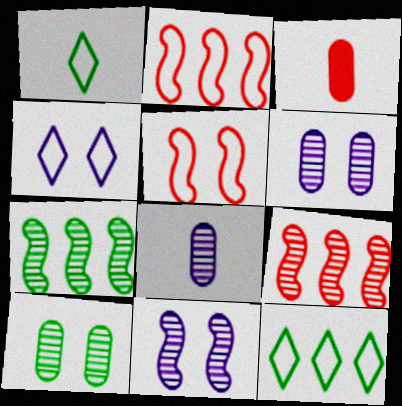[[3, 4, 7], 
[3, 11, 12]]